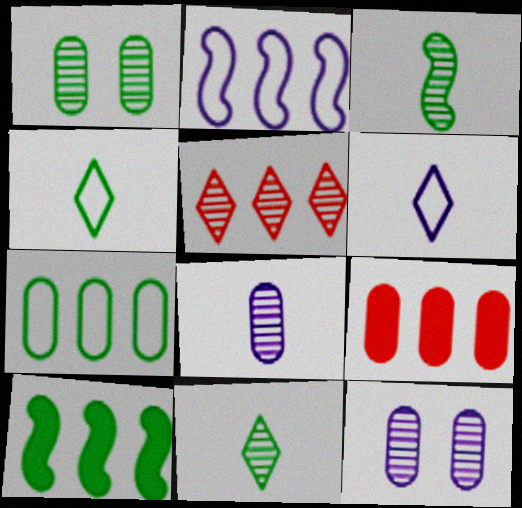[[1, 4, 10], 
[3, 5, 12]]